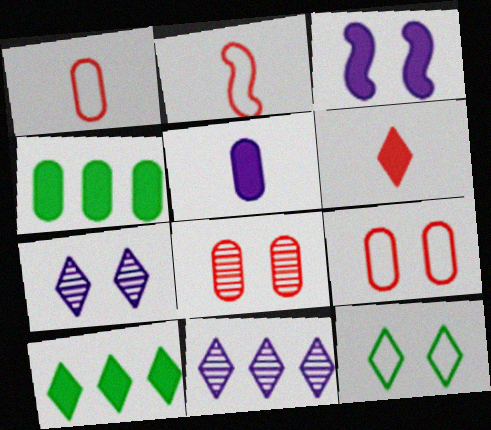[[2, 4, 7], 
[3, 4, 6], 
[3, 8, 12], 
[6, 11, 12]]